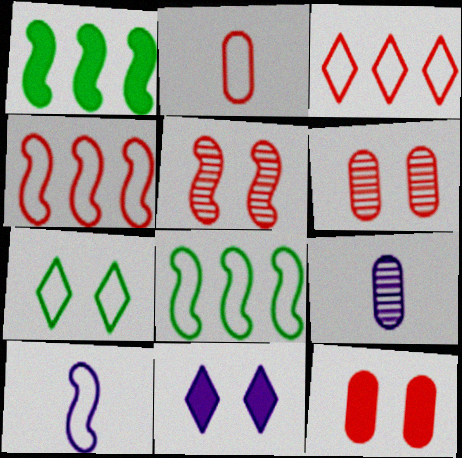[[1, 5, 10]]